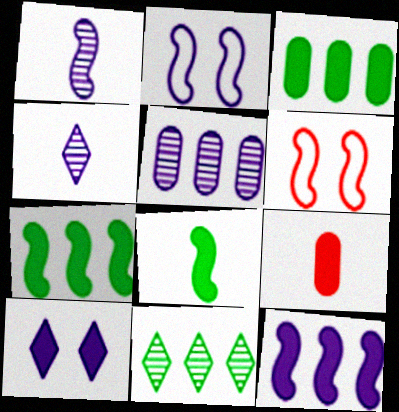[[1, 2, 12], 
[1, 6, 7], 
[2, 9, 11], 
[3, 4, 6], 
[7, 9, 10]]